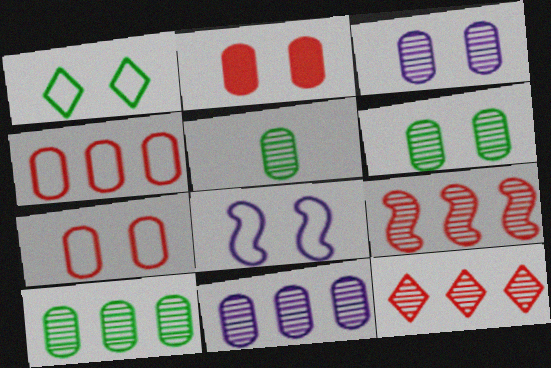[[1, 7, 8], 
[5, 6, 10]]